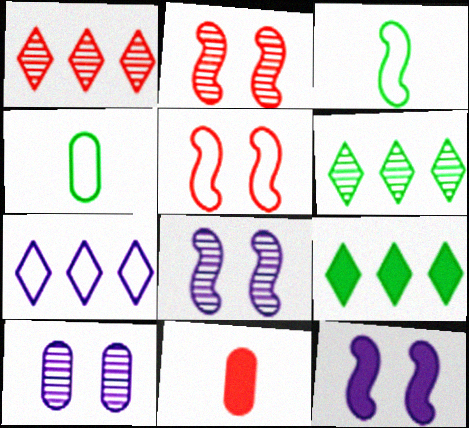[[1, 4, 12], 
[1, 5, 11], 
[1, 7, 9], 
[4, 5, 7], 
[9, 11, 12]]